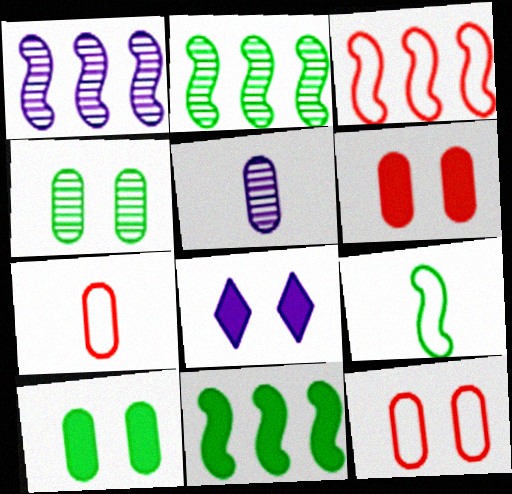[[1, 3, 11], 
[2, 7, 8]]